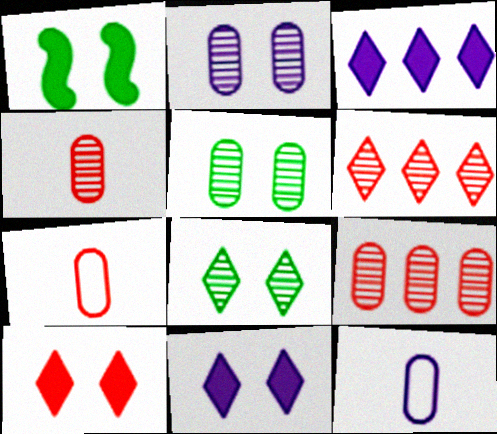[[1, 6, 12]]